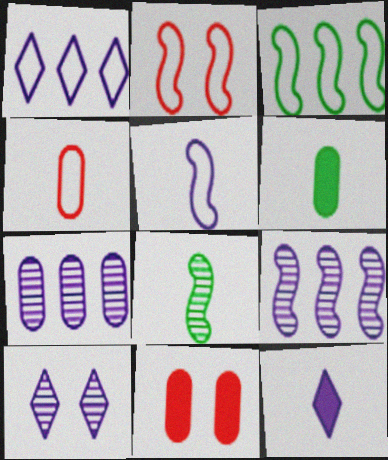[[1, 8, 11], 
[1, 10, 12], 
[2, 3, 5], 
[4, 8, 12]]